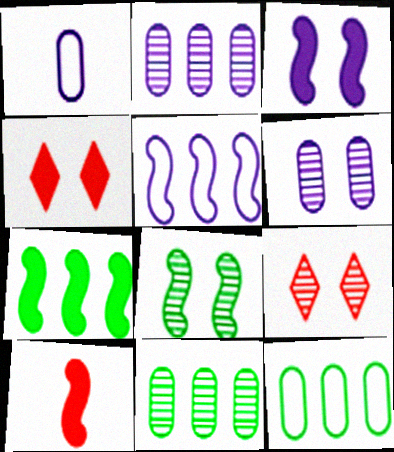[[1, 7, 9], 
[3, 7, 10], 
[5, 8, 10], 
[6, 8, 9]]